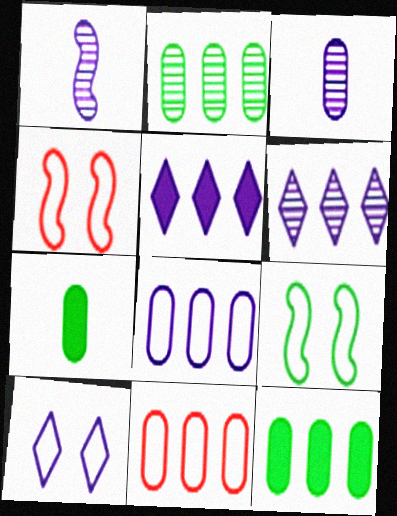[[4, 6, 7]]